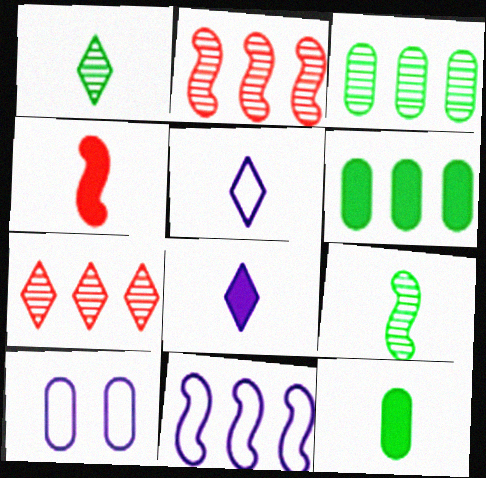[[4, 8, 12], 
[5, 10, 11], 
[6, 7, 11]]